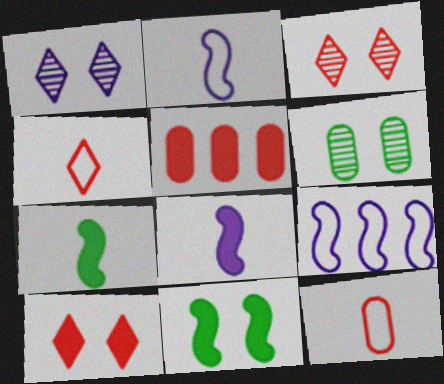[]